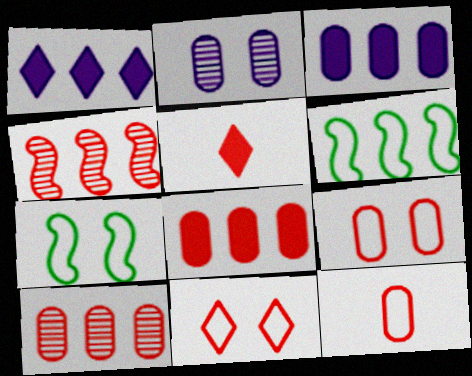[[1, 6, 10], 
[2, 5, 6], 
[4, 5, 9]]